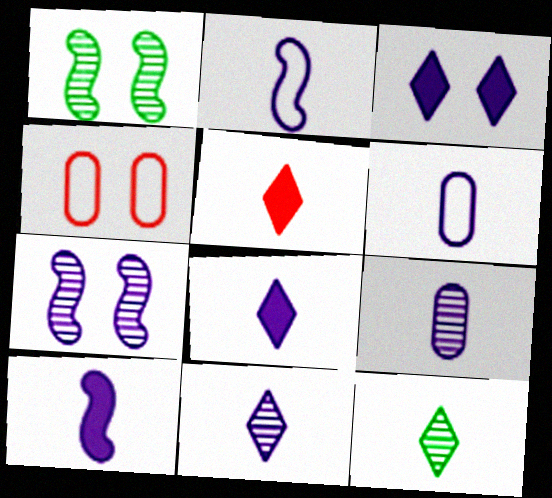[[1, 3, 4], 
[2, 8, 9], 
[6, 10, 11]]